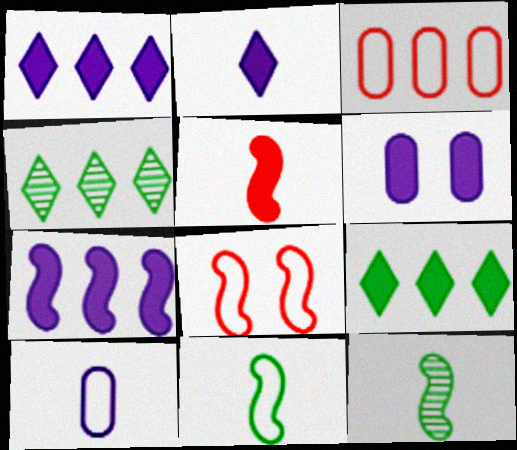[[2, 6, 7], 
[3, 4, 7], 
[5, 6, 9], 
[7, 8, 12]]